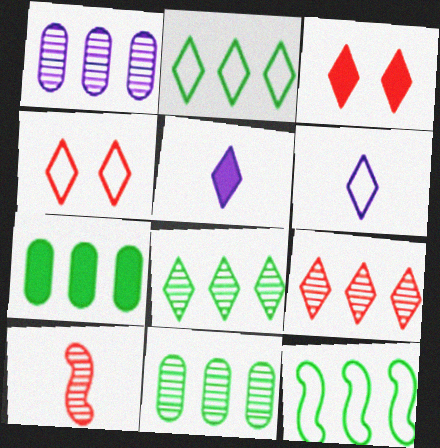[[2, 4, 6], 
[3, 6, 8], 
[4, 5, 8], 
[7, 8, 12]]